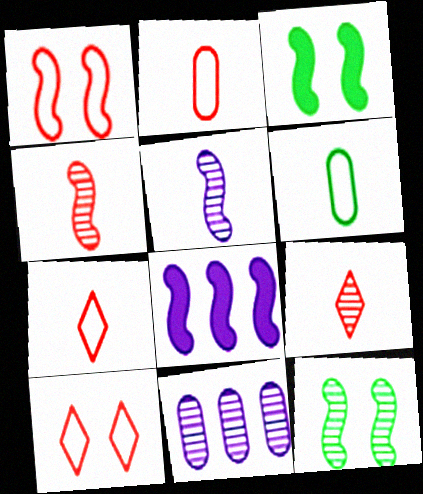[[3, 7, 11], 
[9, 11, 12]]